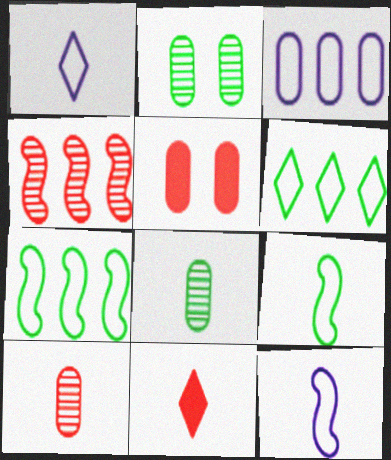[[3, 5, 8], 
[8, 11, 12]]